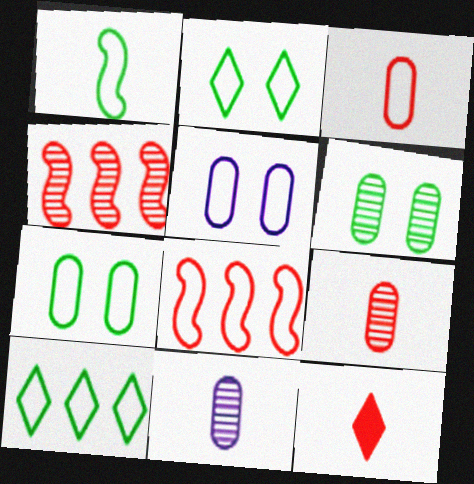[[1, 7, 10], 
[1, 11, 12]]